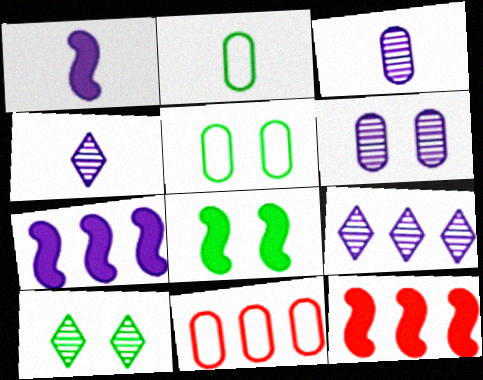[[1, 8, 12], 
[1, 10, 11], 
[4, 5, 12], 
[4, 8, 11], 
[5, 8, 10]]